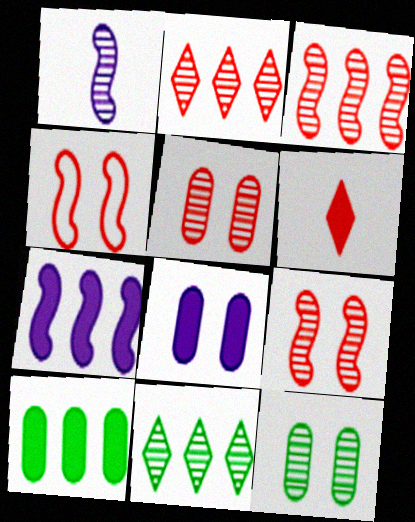[[1, 2, 12], 
[1, 5, 11]]